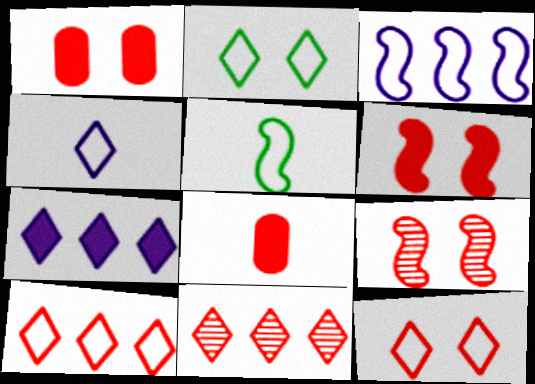[[1, 9, 12], 
[2, 4, 10], 
[8, 9, 10]]